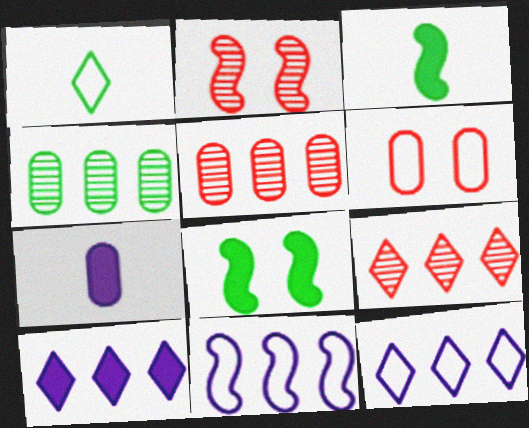[[1, 4, 8], 
[1, 6, 11], 
[2, 3, 11], 
[4, 6, 7]]